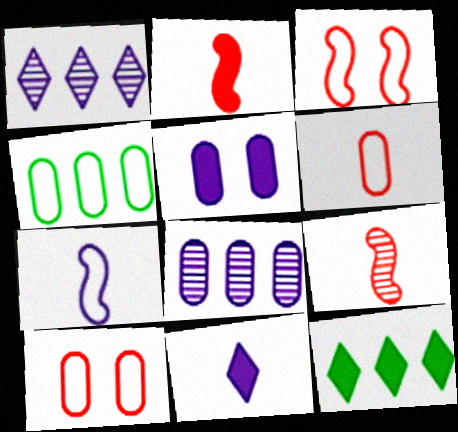[[1, 5, 7], 
[2, 5, 12]]